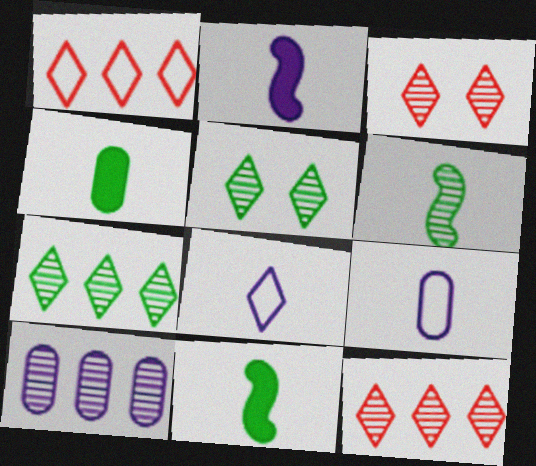[[3, 6, 10]]